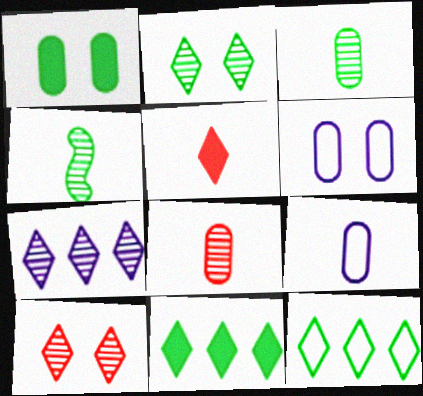[[1, 4, 12], 
[4, 5, 9]]